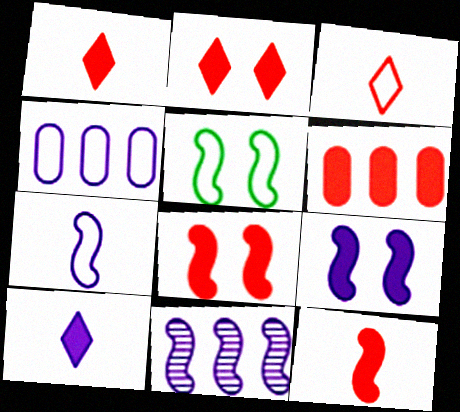[[1, 6, 8], 
[2, 6, 12], 
[3, 4, 5], 
[5, 11, 12], 
[7, 9, 11]]